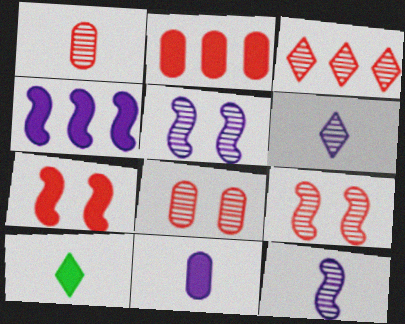[[1, 3, 9]]